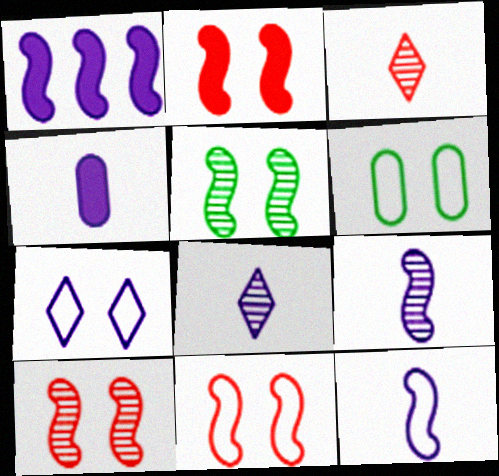[[1, 3, 6], 
[2, 10, 11], 
[4, 8, 12], 
[6, 7, 11]]